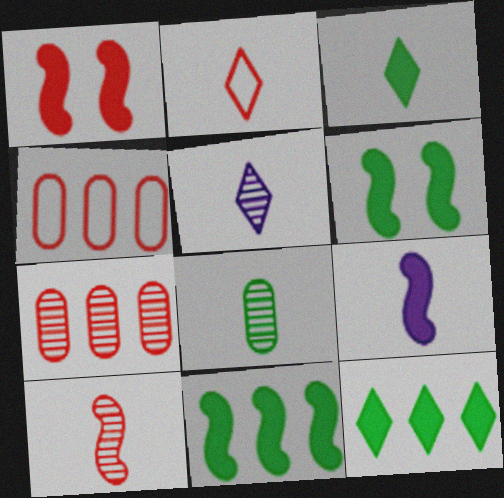[[1, 2, 7], 
[1, 9, 11], 
[2, 3, 5], 
[2, 8, 9], 
[4, 5, 6], 
[5, 8, 10]]